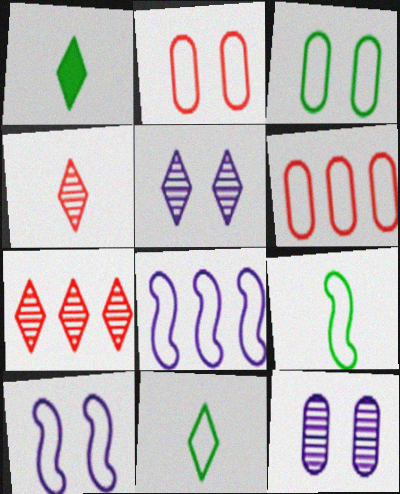[[2, 8, 11], 
[6, 10, 11]]